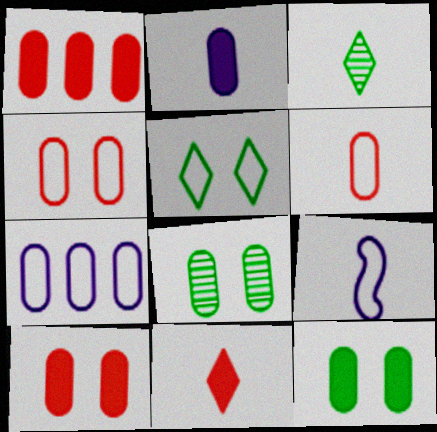[[1, 2, 12]]